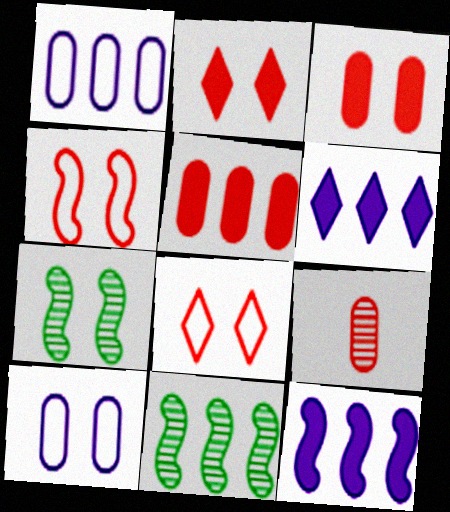[[2, 7, 10]]